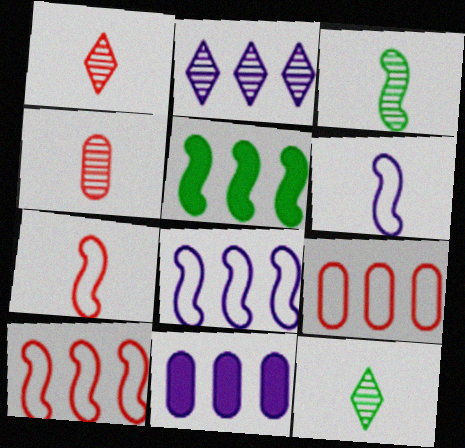[[2, 5, 9], 
[2, 8, 11]]